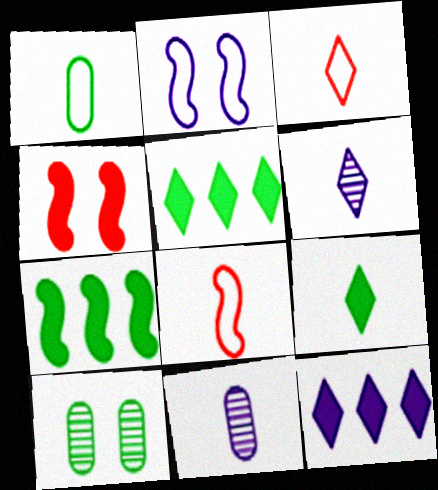[[2, 11, 12], 
[3, 6, 9], 
[8, 9, 11], 
[8, 10, 12]]